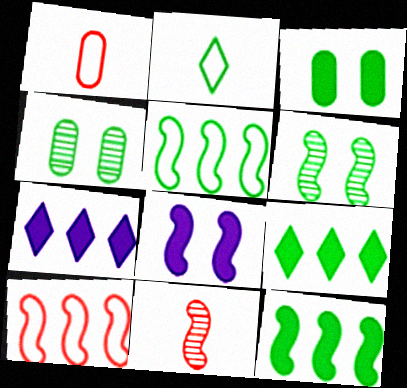[[1, 6, 7], 
[2, 4, 12], 
[5, 8, 11]]